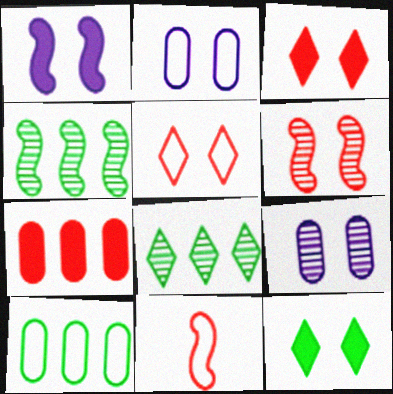[[1, 4, 11], 
[2, 6, 12]]